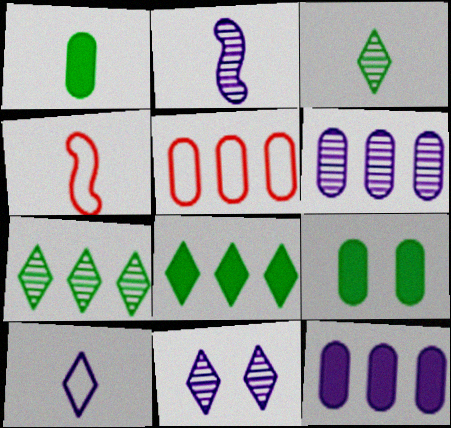[[2, 6, 11]]